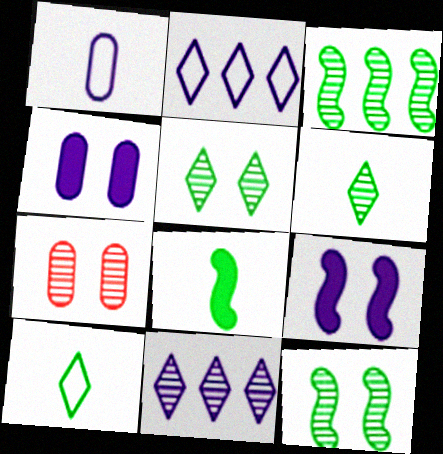[[1, 9, 11], 
[2, 7, 8]]